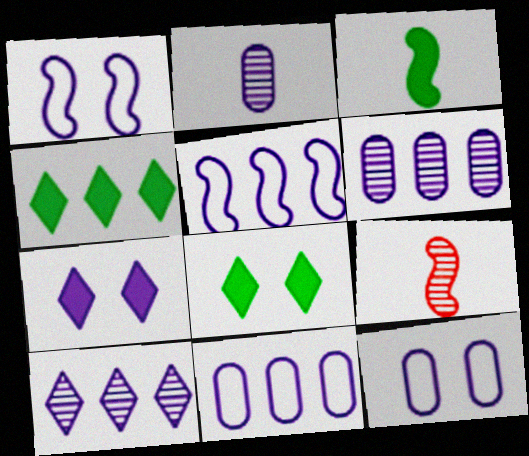[[2, 5, 7], 
[4, 9, 12], 
[8, 9, 11]]